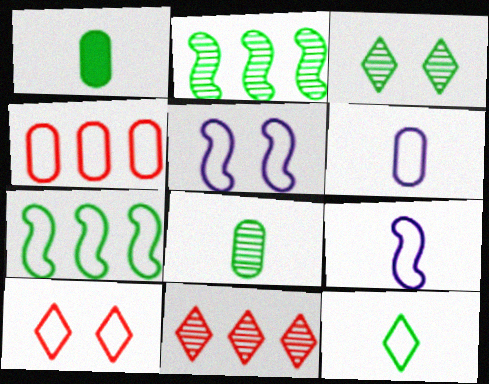[[1, 3, 7], 
[1, 5, 11], 
[2, 3, 8], 
[4, 5, 12], 
[6, 7, 10]]